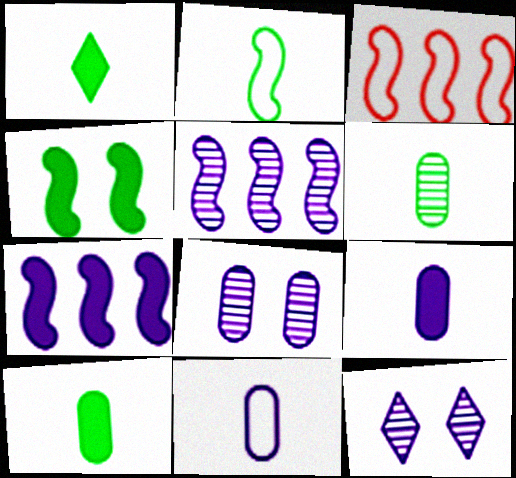[[1, 2, 6], 
[1, 3, 8], 
[3, 10, 12], 
[7, 11, 12]]